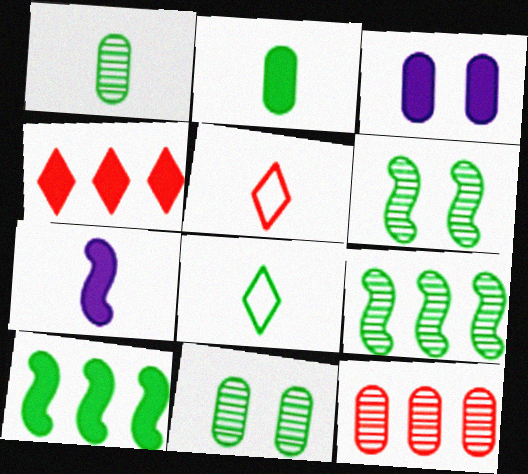[[1, 5, 7], 
[3, 5, 9], 
[8, 10, 11]]